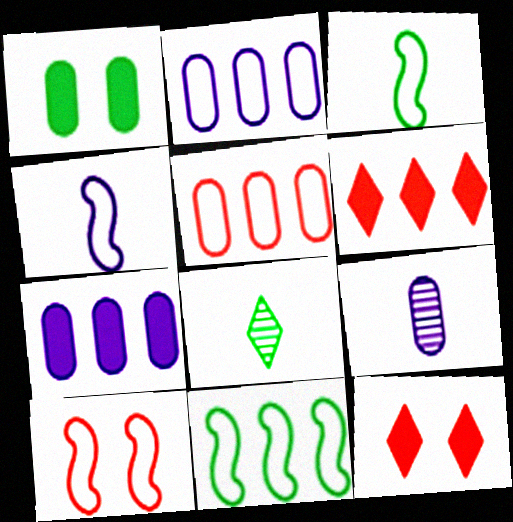[[1, 5, 9], 
[1, 8, 11], 
[4, 10, 11], 
[7, 8, 10], 
[9, 11, 12]]